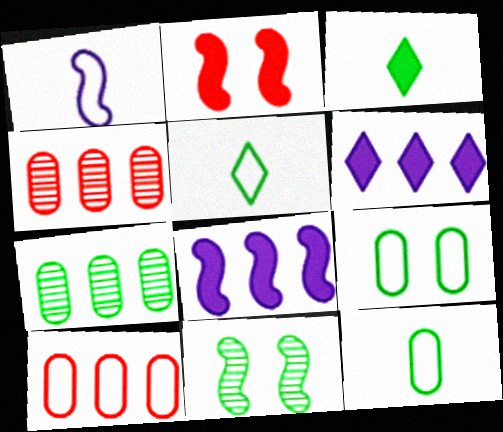[]